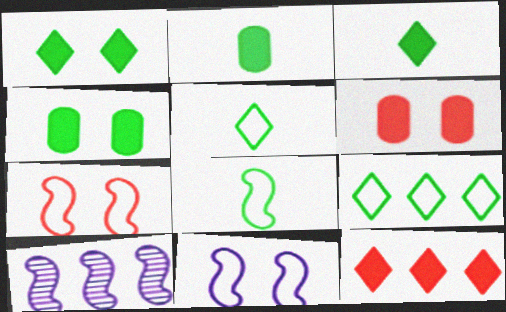[[5, 6, 10]]